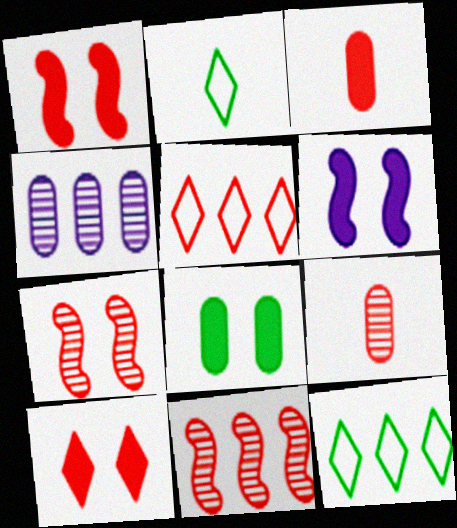[[1, 2, 4], 
[1, 5, 9], 
[3, 5, 7], 
[6, 8, 10], 
[6, 9, 12]]